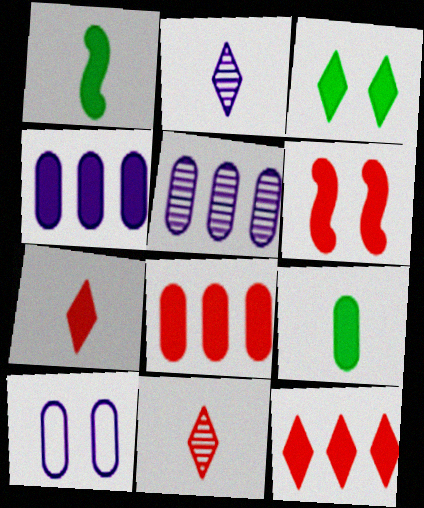[[6, 7, 8]]